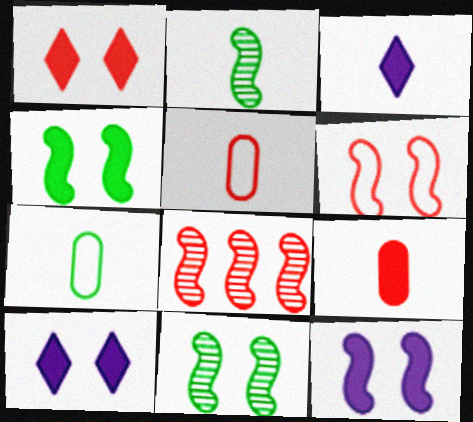[[1, 5, 8], 
[2, 3, 5], 
[6, 11, 12], 
[7, 8, 10]]